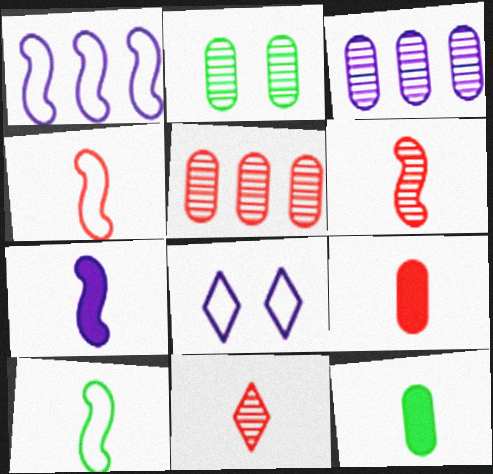[[3, 7, 8], 
[4, 9, 11], 
[6, 7, 10]]